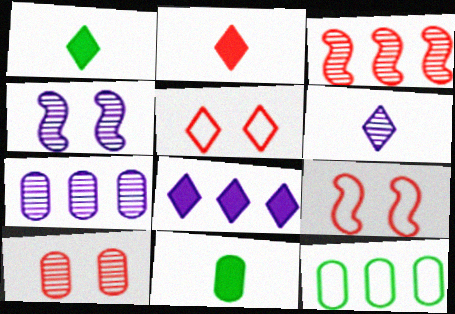[[1, 7, 9], 
[2, 4, 12], 
[3, 8, 12], 
[4, 6, 7]]